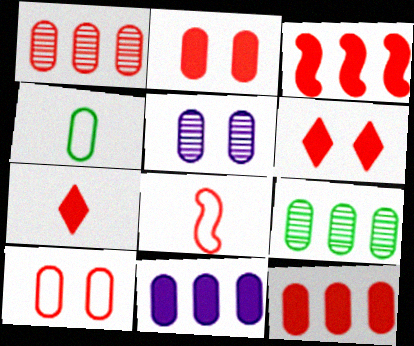[[1, 6, 8], 
[2, 3, 7], 
[4, 5, 12]]